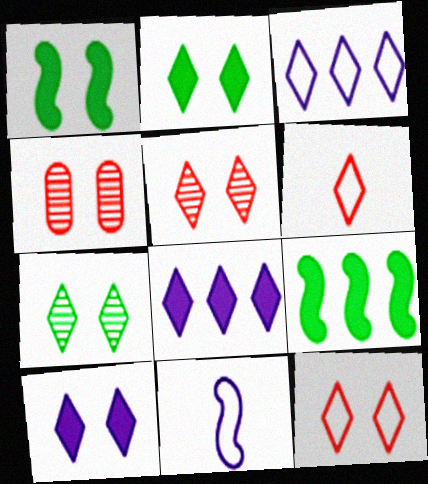[[6, 7, 8], 
[7, 10, 12]]